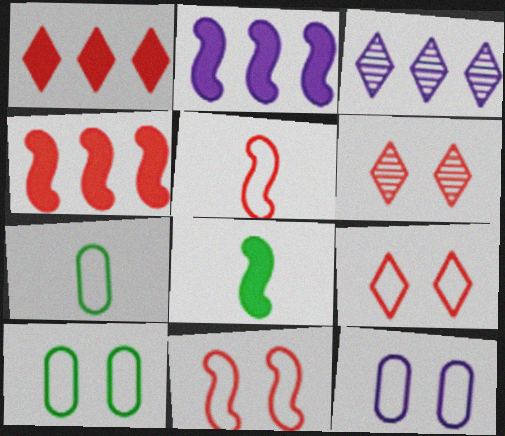[[2, 6, 7]]